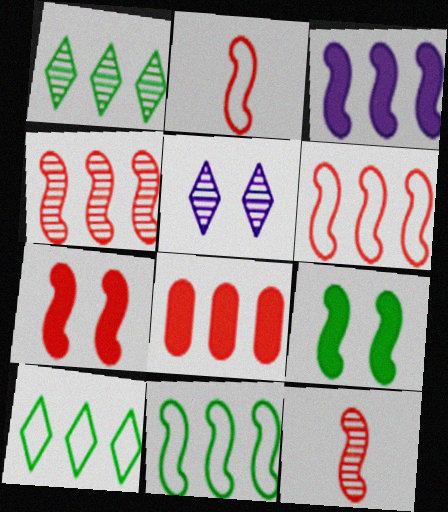[[2, 4, 7], 
[3, 4, 11], 
[6, 7, 12]]